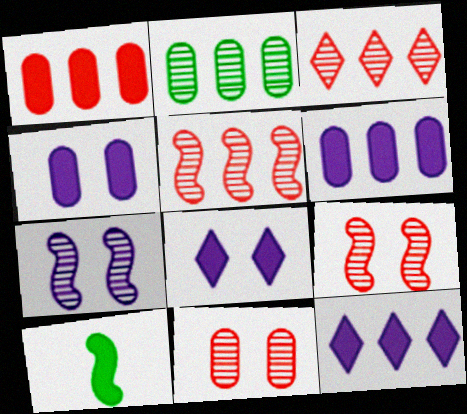[[1, 8, 10]]